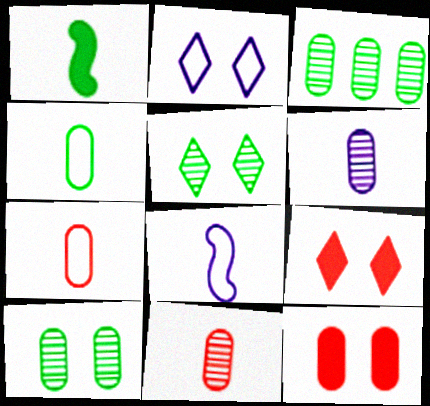[[2, 5, 9], 
[3, 8, 9]]